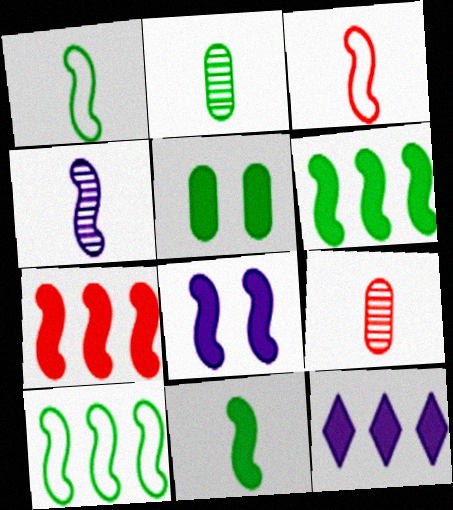[[3, 4, 11], 
[7, 8, 11]]